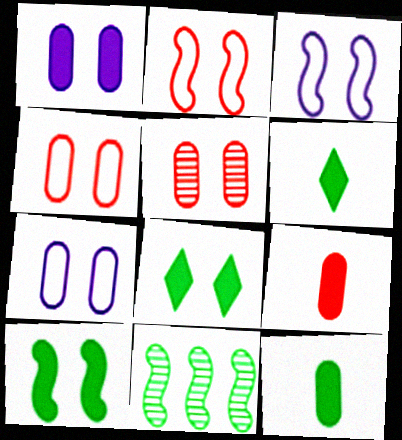[[3, 5, 8]]